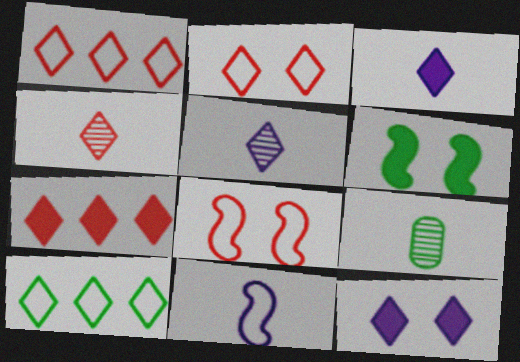[[2, 4, 7], 
[4, 10, 12], 
[6, 9, 10]]